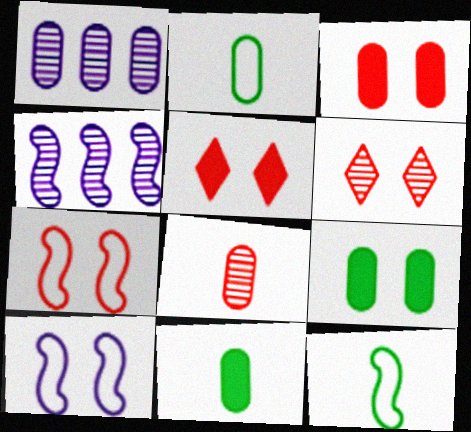[[1, 2, 3], 
[1, 5, 12], 
[2, 4, 5], 
[3, 6, 7], 
[6, 9, 10]]